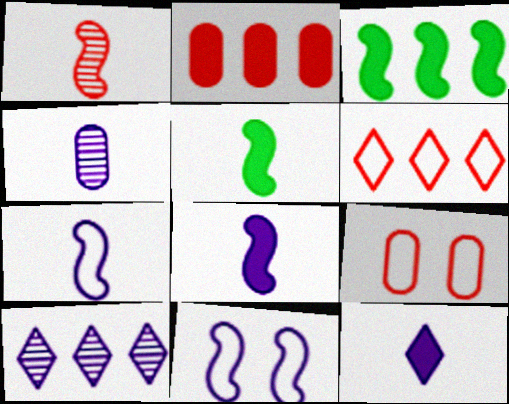[[1, 3, 11], 
[1, 5, 7], 
[4, 7, 12], 
[5, 9, 10]]